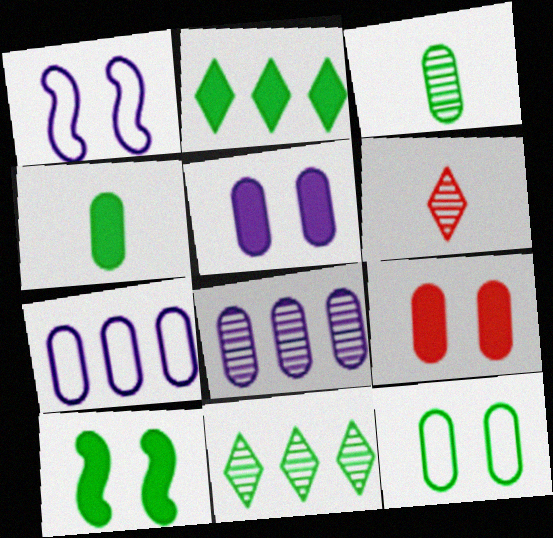[[2, 4, 10], 
[3, 7, 9], 
[6, 7, 10]]